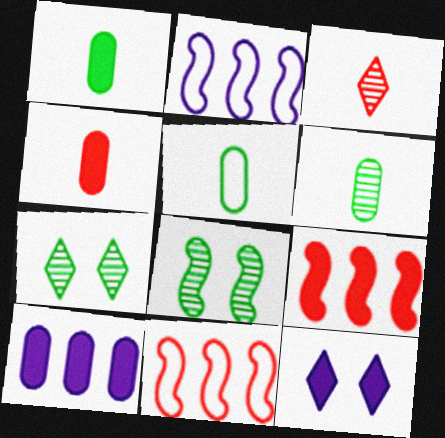[[1, 5, 6], 
[1, 9, 12], 
[2, 4, 7], 
[6, 11, 12]]